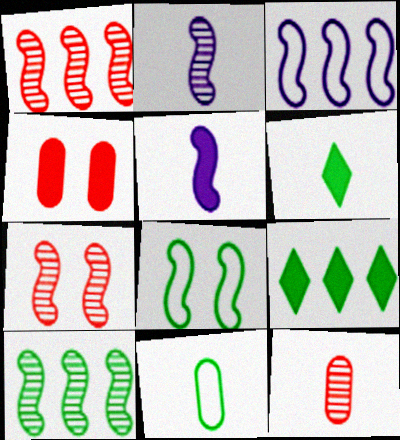[[1, 5, 8], 
[2, 7, 10], 
[4, 5, 9]]